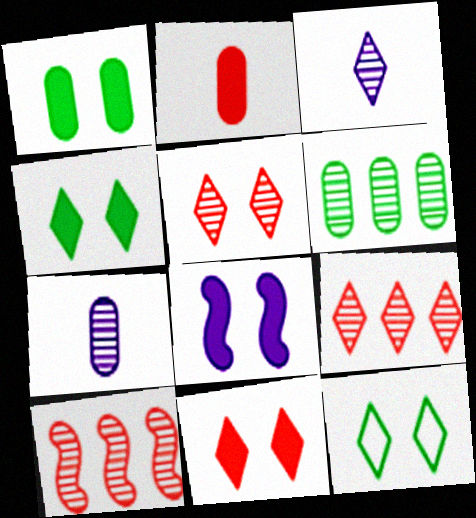[[1, 8, 11]]